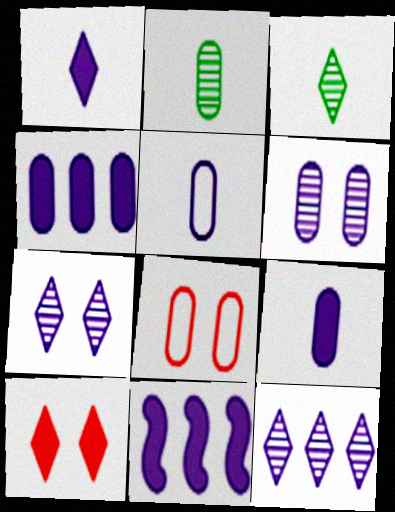[[2, 4, 8], 
[3, 8, 11], 
[4, 5, 6], 
[5, 7, 11]]